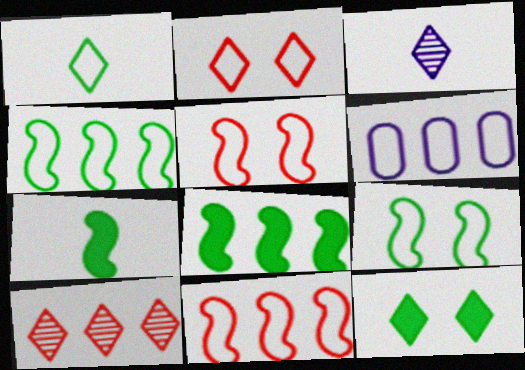[[1, 5, 6], 
[6, 8, 10]]